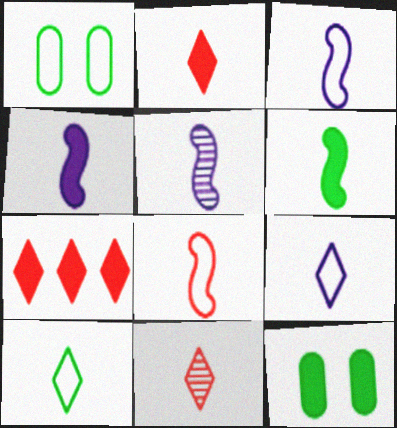[[1, 5, 7], 
[3, 4, 5], 
[4, 7, 12], 
[5, 6, 8]]